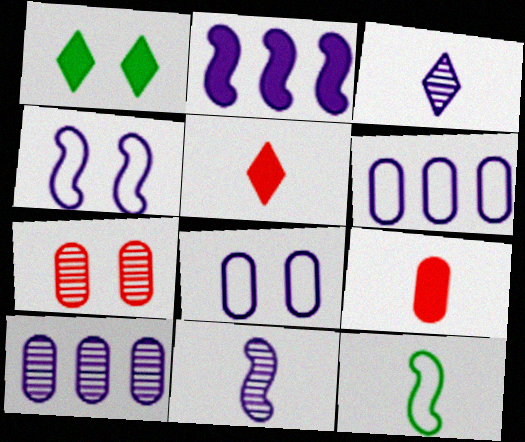[[1, 2, 9], 
[1, 4, 7], 
[2, 3, 8], 
[2, 4, 11], 
[3, 9, 12]]